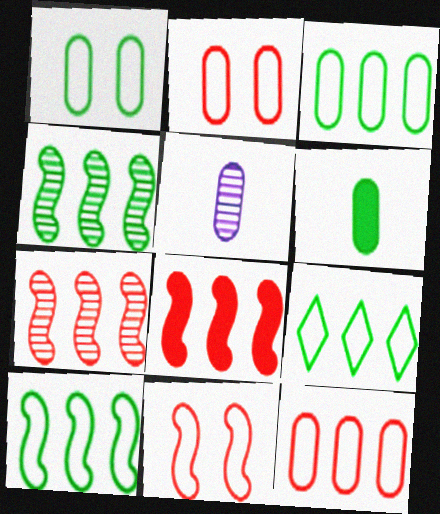[[3, 9, 10]]